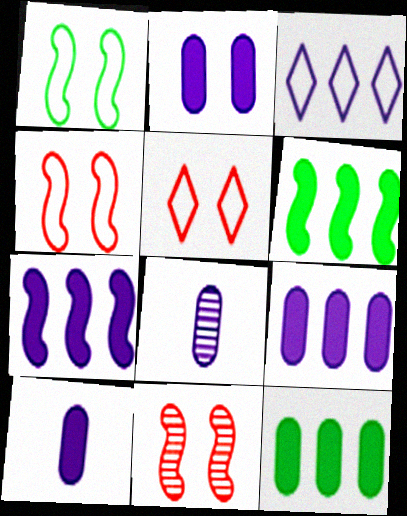[[2, 9, 10], 
[5, 6, 8]]